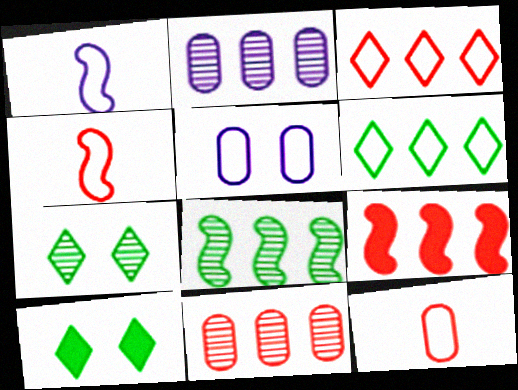[[1, 10, 11], 
[2, 4, 10], 
[2, 6, 9], 
[3, 9, 11], 
[4, 5, 6]]